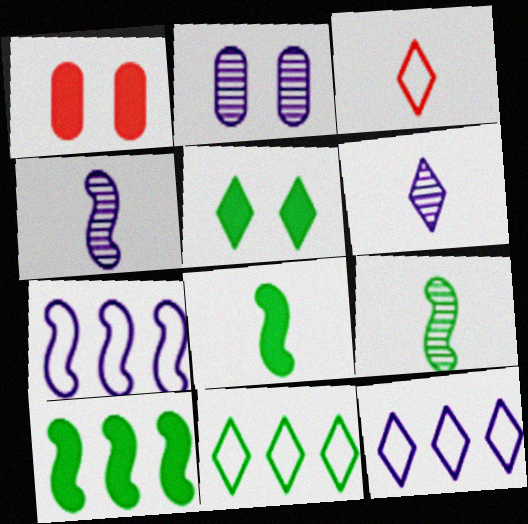[[1, 4, 11], 
[1, 9, 12], 
[2, 3, 10]]